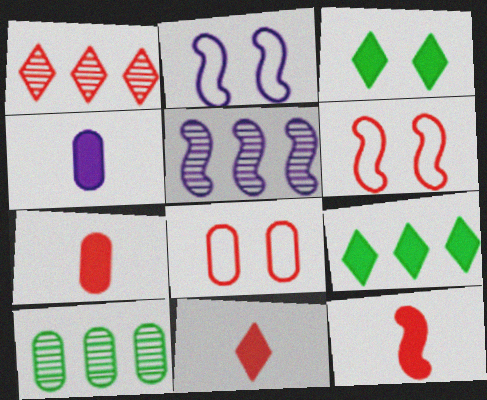[[1, 5, 10], 
[1, 6, 7], 
[1, 8, 12], 
[2, 10, 11], 
[4, 8, 10], 
[7, 11, 12]]